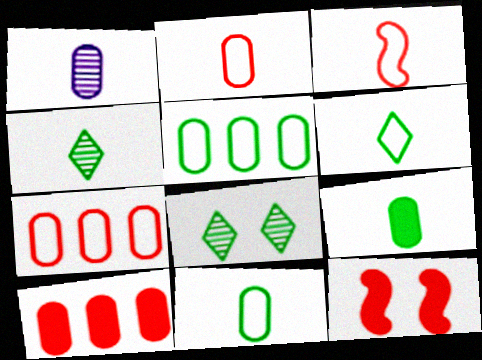[[1, 2, 9]]